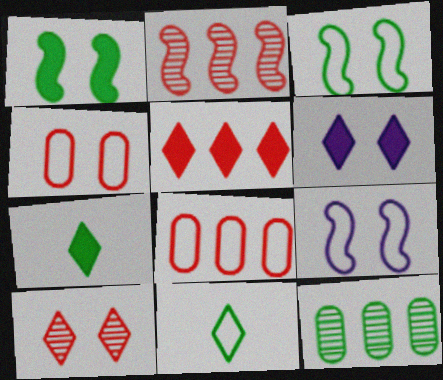[[1, 11, 12], 
[2, 5, 8], 
[3, 7, 12], 
[5, 6, 7], 
[8, 9, 11]]